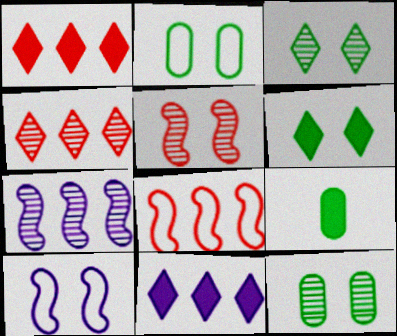[[4, 9, 10]]